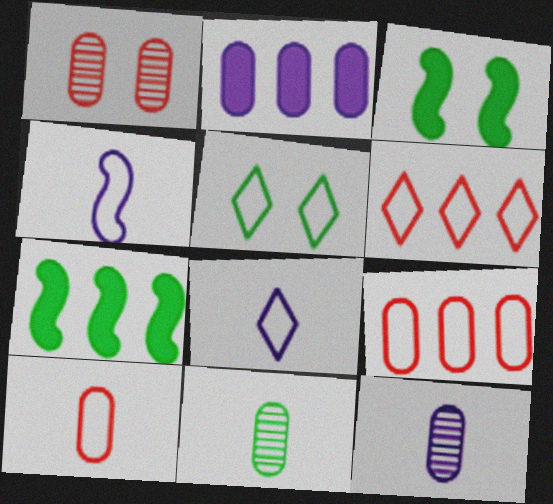[[1, 7, 8], 
[3, 6, 12], 
[4, 5, 9], 
[5, 6, 8], 
[5, 7, 11]]